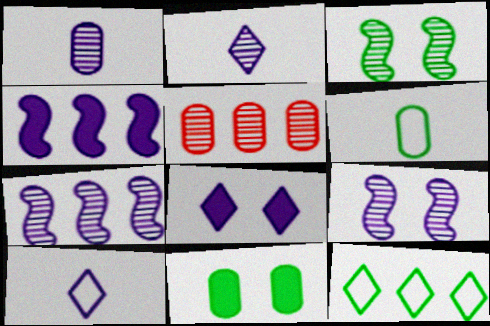[[2, 3, 5], 
[4, 5, 12]]